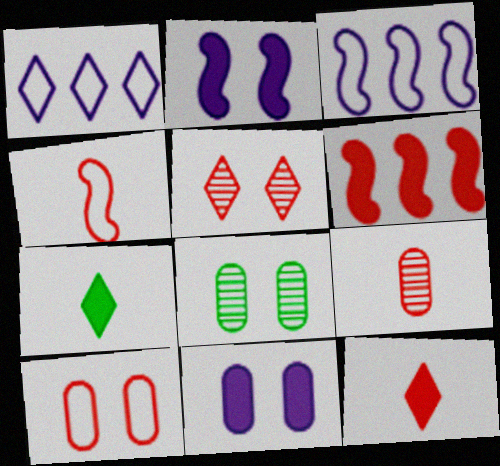[[1, 5, 7], 
[3, 8, 12], 
[4, 9, 12], 
[6, 7, 11], 
[8, 10, 11]]